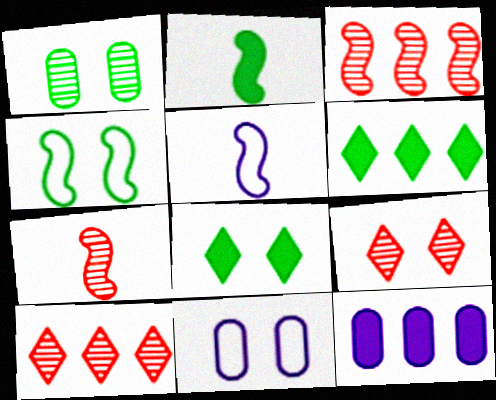[[1, 4, 8], 
[2, 5, 7], 
[2, 10, 11], 
[6, 7, 11]]